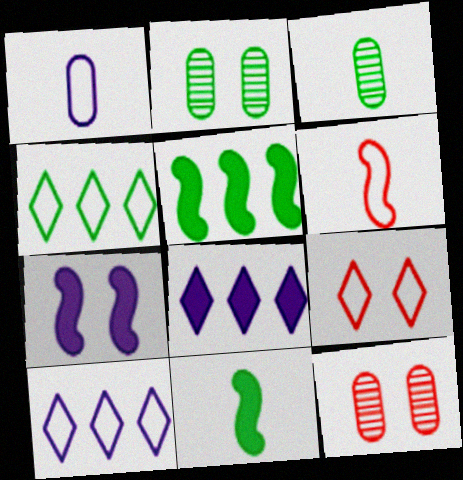[[2, 4, 11], 
[2, 6, 8], 
[2, 7, 9], 
[10, 11, 12]]